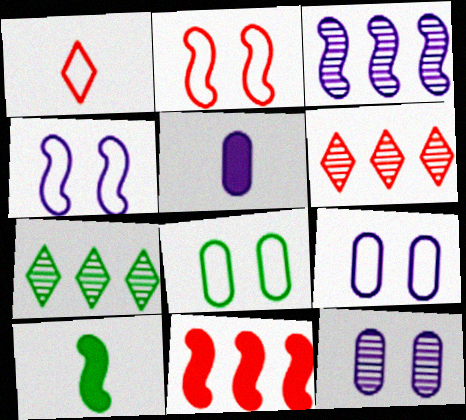[[2, 3, 10], 
[2, 5, 7], 
[6, 9, 10], 
[7, 8, 10]]